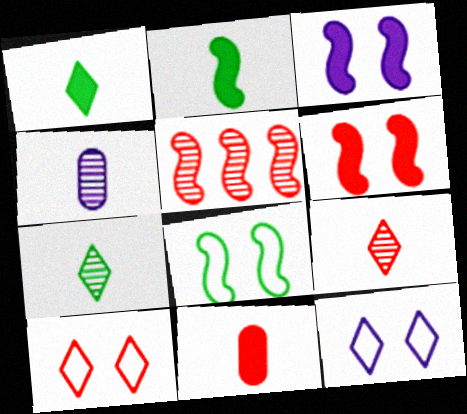[[5, 10, 11]]